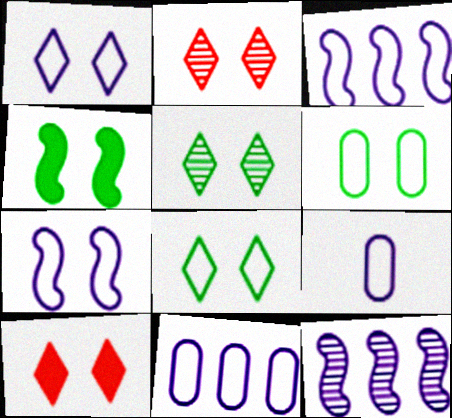[[1, 3, 9], 
[1, 5, 10], 
[4, 5, 6]]